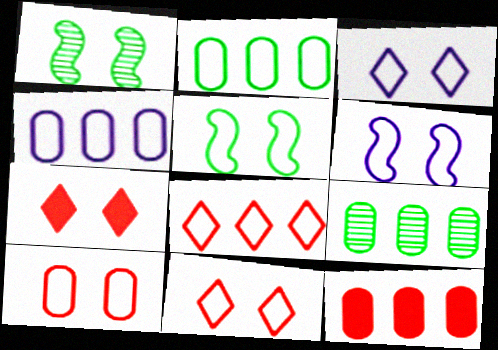[[3, 5, 10], 
[4, 9, 12]]